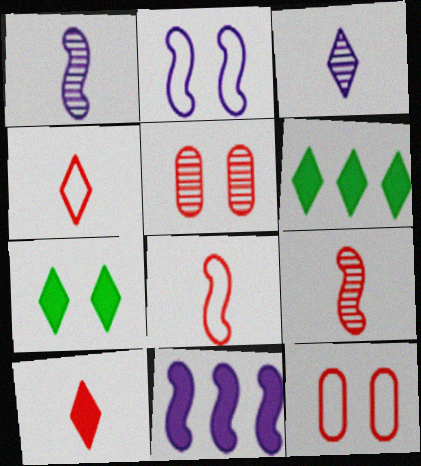[[1, 2, 11], 
[1, 6, 12], 
[2, 5, 7]]